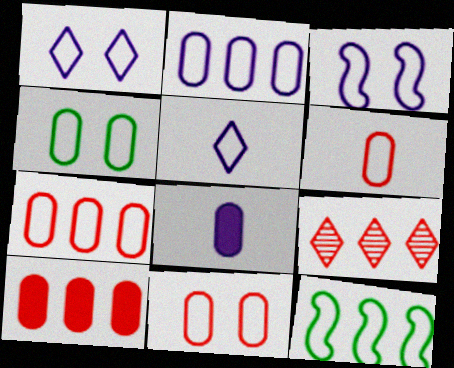[[1, 6, 12], 
[2, 3, 5], 
[2, 4, 6], 
[5, 11, 12], 
[6, 7, 11]]